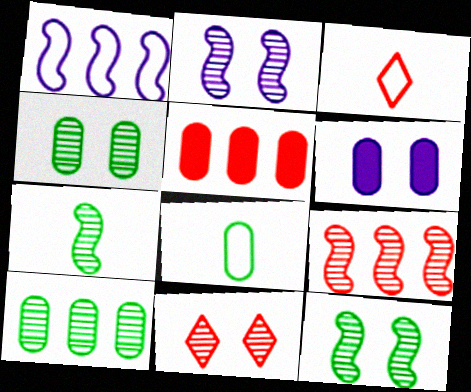[[2, 4, 11], 
[2, 7, 9]]